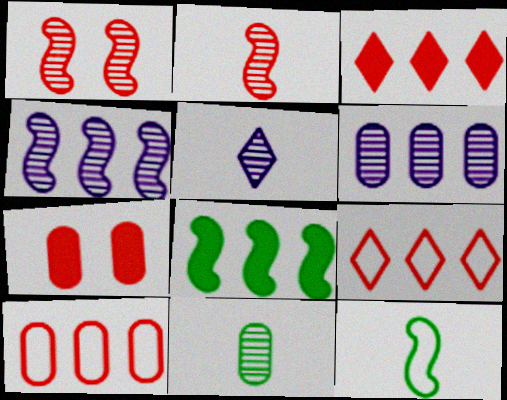[[2, 5, 11], 
[2, 7, 9], 
[6, 8, 9]]